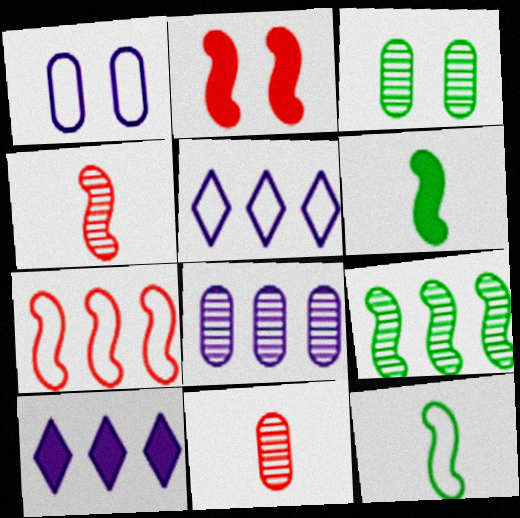[[2, 4, 7], 
[3, 8, 11]]